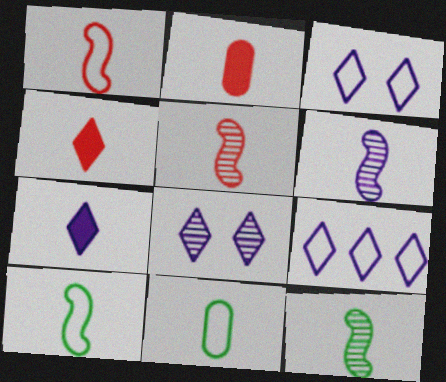[[4, 6, 11], 
[5, 6, 12], 
[5, 7, 11], 
[7, 8, 9]]